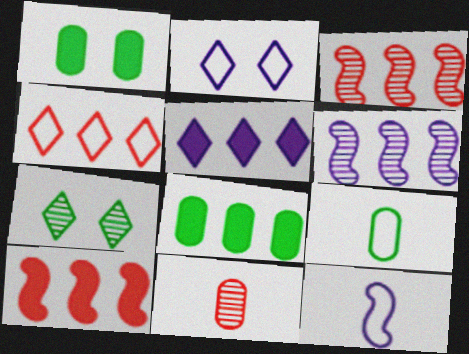[[4, 6, 8], 
[5, 8, 10], 
[6, 7, 11]]